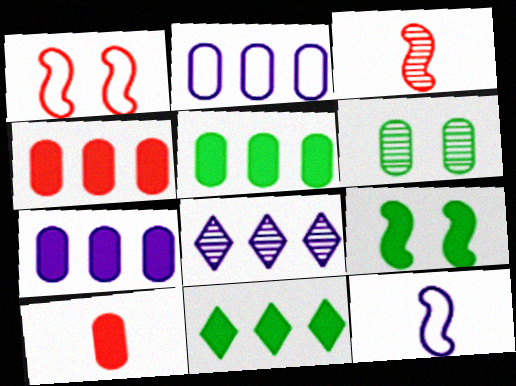[[2, 6, 10], 
[3, 6, 8], 
[4, 5, 7]]